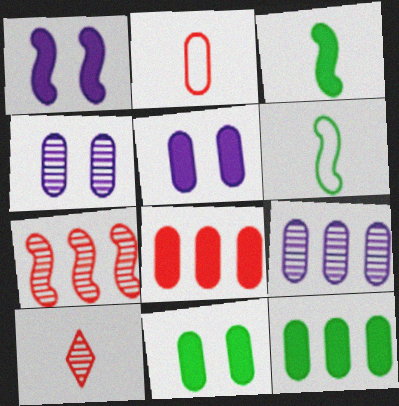[[1, 6, 7], 
[2, 4, 12], 
[2, 9, 11]]